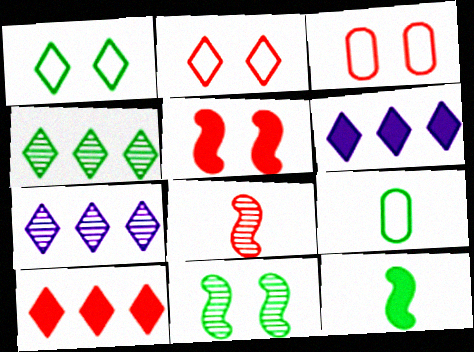[[3, 7, 12], 
[3, 8, 10], 
[5, 7, 9]]